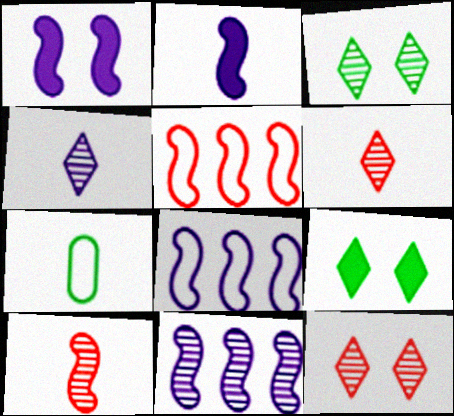[[2, 6, 7]]